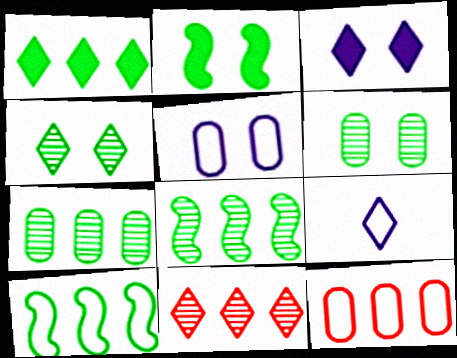[[1, 7, 10]]